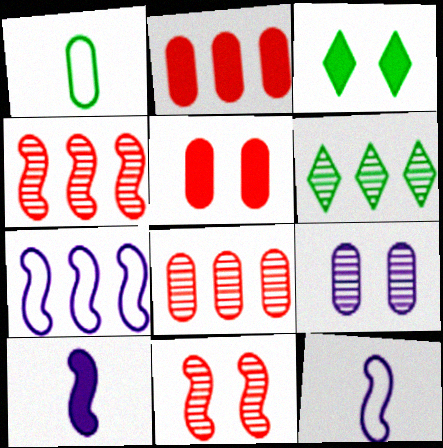[[1, 2, 9], 
[2, 3, 10], 
[2, 6, 7], 
[3, 8, 12], 
[5, 6, 12]]